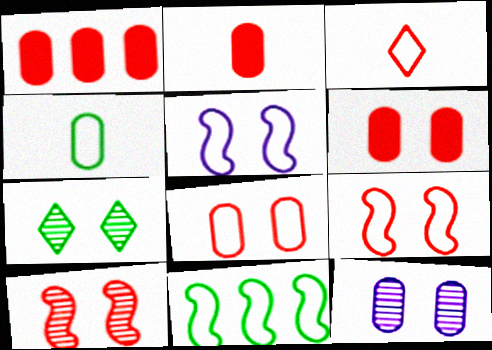[[1, 2, 6], 
[1, 3, 10], 
[1, 4, 12], 
[5, 6, 7], 
[7, 10, 12]]